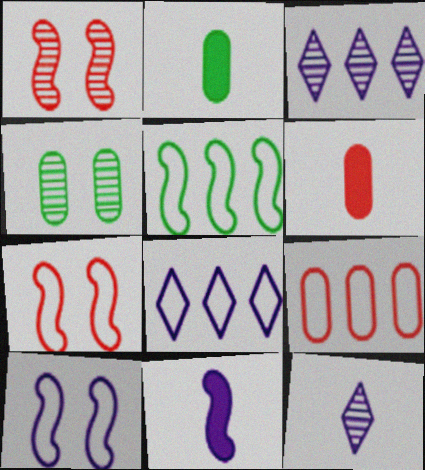[[1, 2, 8], 
[1, 5, 11], 
[2, 3, 7], 
[5, 8, 9]]